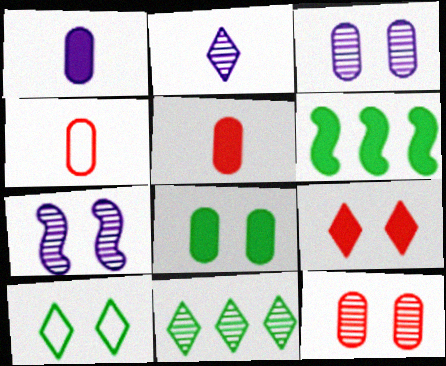[[1, 6, 9]]